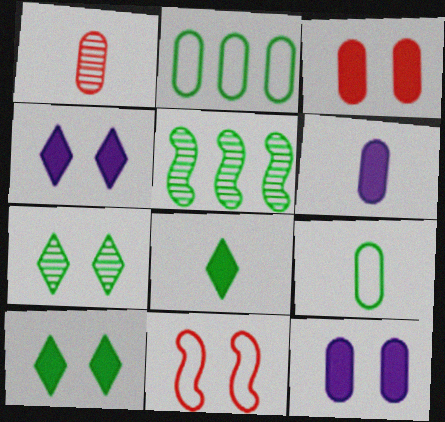[[1, 2, 12], 
[1, 6, 9], 
[5, 9, 10], 
[7, 11, 12]]